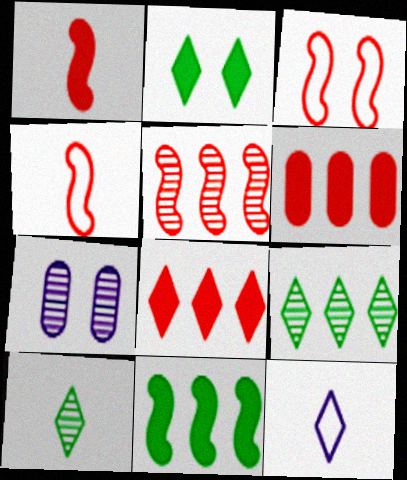[[1, 3, 5], 
[2, 3, 7], 
[5, 7, 10]]